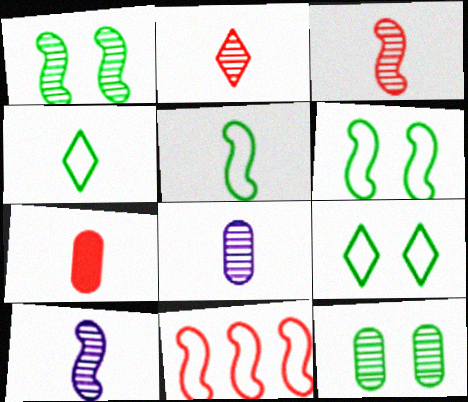[[4, 7, 10]]